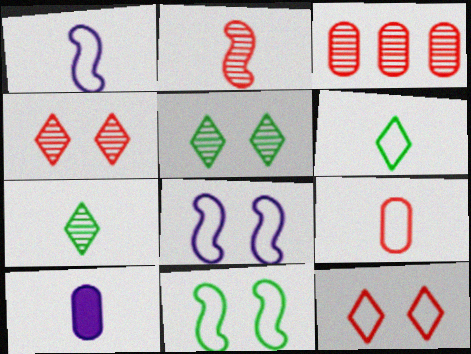[[1, 6, 9], 
[2, 3, 4], 
[2, 6, 10]]